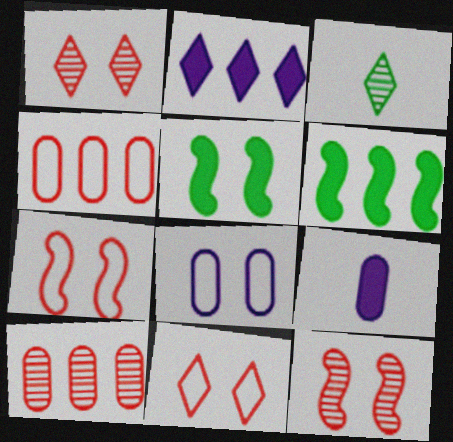[[1, 5, 8], 
[2, 3, 11]]